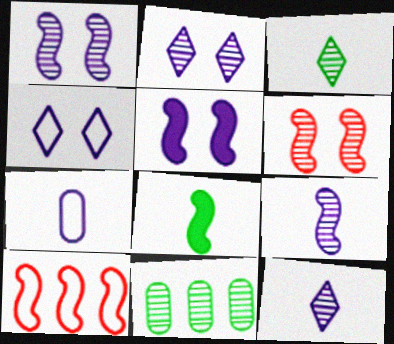[[1, 8, 10], 
[6, 11, 12]]